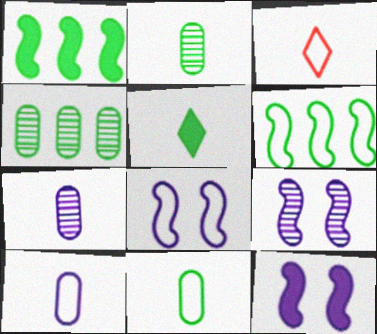[[3, 4, 12], 
[8, 9, 12]]